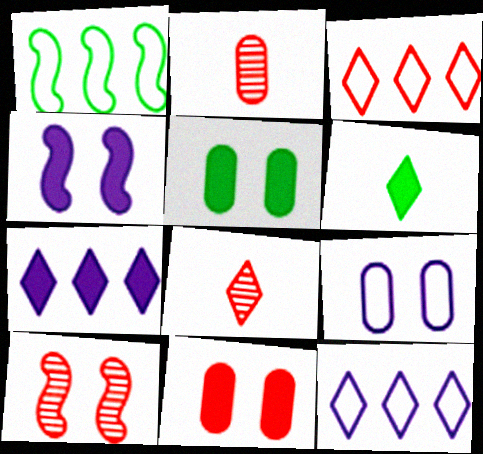[]